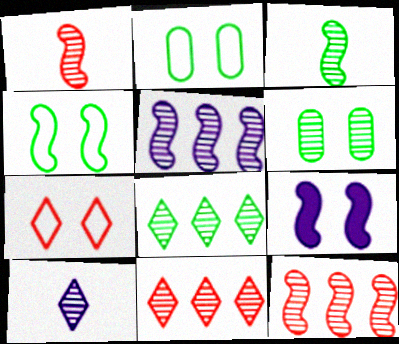[[3, 6, 8], 
[6, 7, 9], 
[6, 10, 12]]